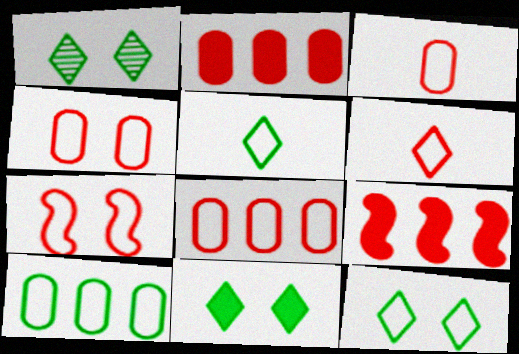[[1, 11, 12], 
[3, 4, 8], 
[6, 7, 8]]